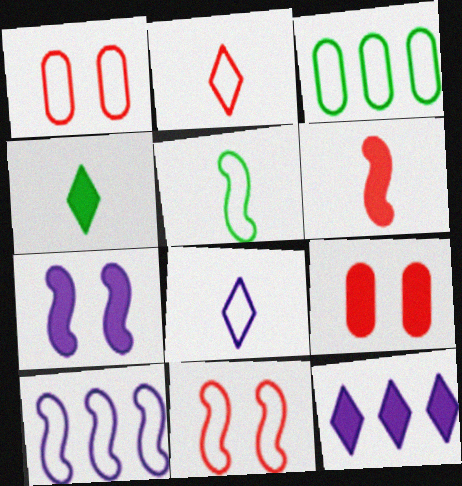[[3, 8, 11], 
[5, 10, 11]]